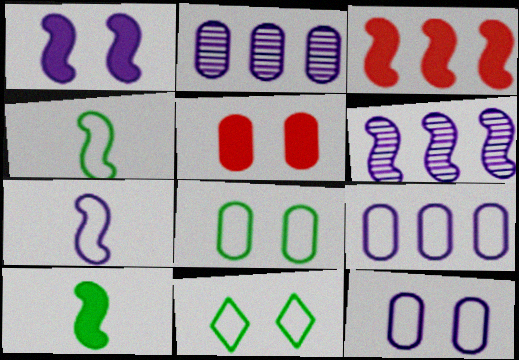[[1, 3, 10], 
[1, 6, 7]]